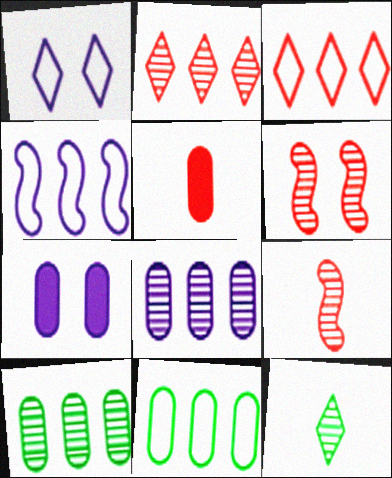[[3, 4, 11], 
[3, 5, 6], 
[6, 8, 12]]